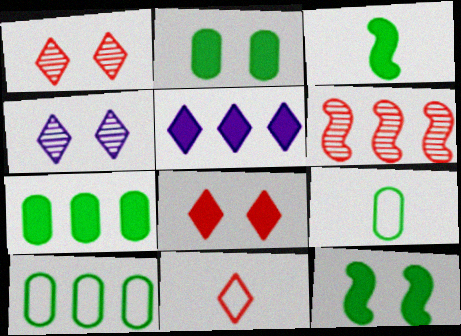[[5, 6, 10]]